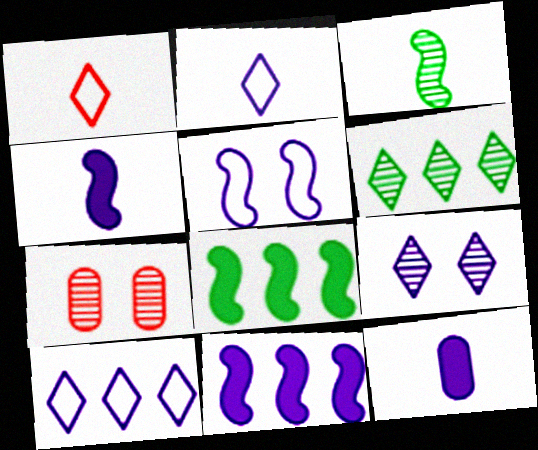[[1, 3, 12], 
[2, 7, 8]]